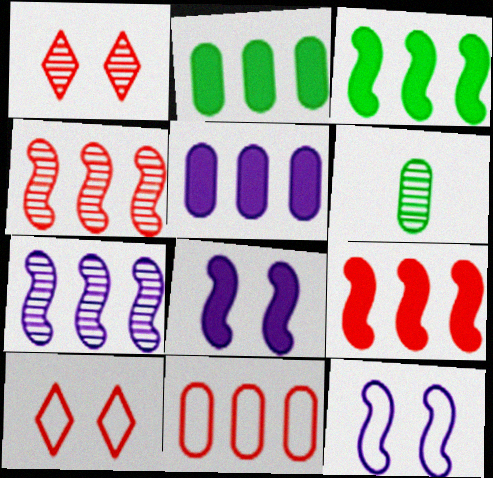[[1, 6, 7]]